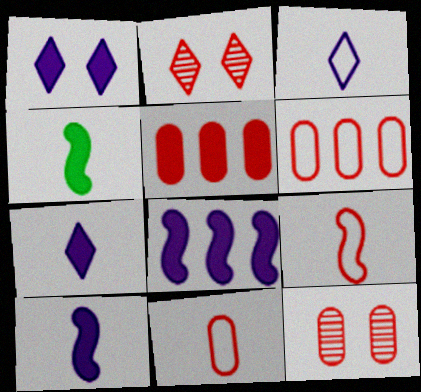[[1, 4, 5], 
[2, 5, 9], 
[5, 11, 12]]